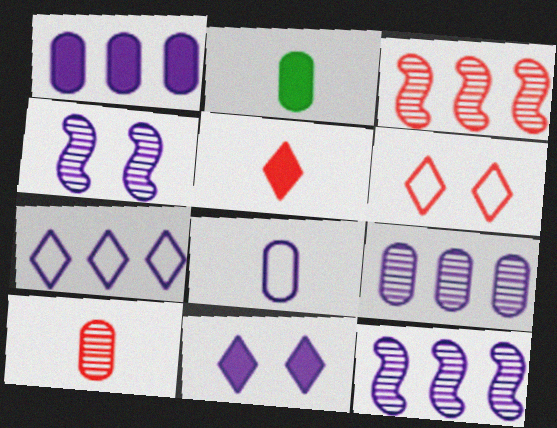[[1, 7, 12], 
[2, 6, 12], 
[2, 8, 10], 
[8, 11, 12]]